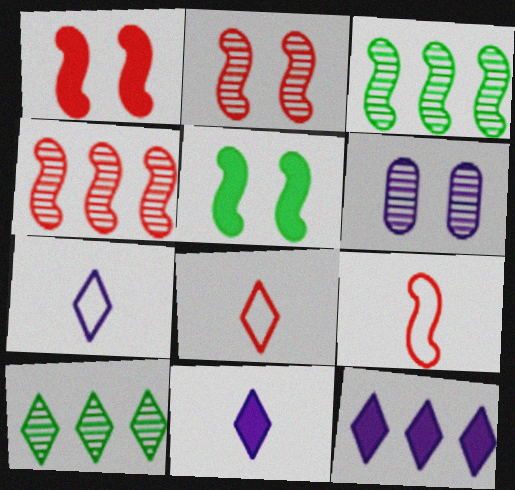[[1, 4, 9]]